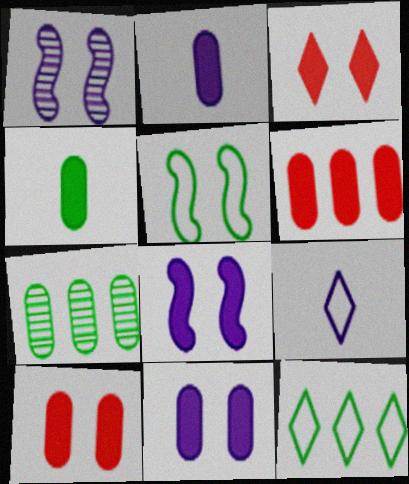[[4, 6, 11]]